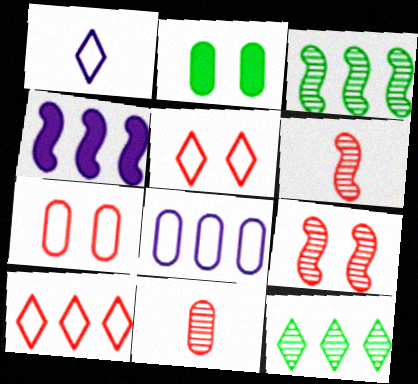[[2, 8, 11]]